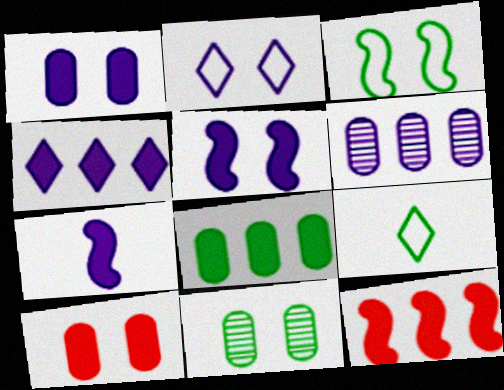[[1, 4, 7], 
[2, 6, 7], 
[4, 8, 12]]